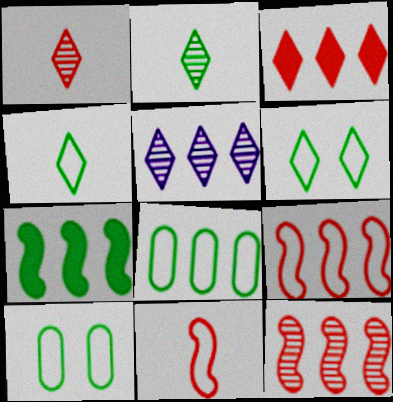[[2, 7, 10]]